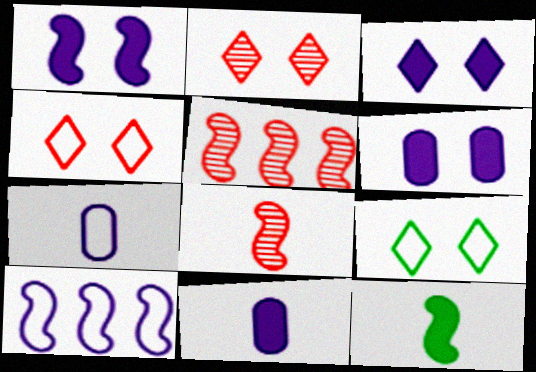[[1, 3, 6], 
[2, 3, 9], 
[5, 9, 11]]